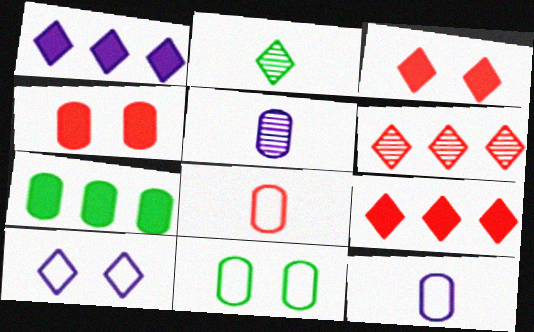[[2, 9, 10]]